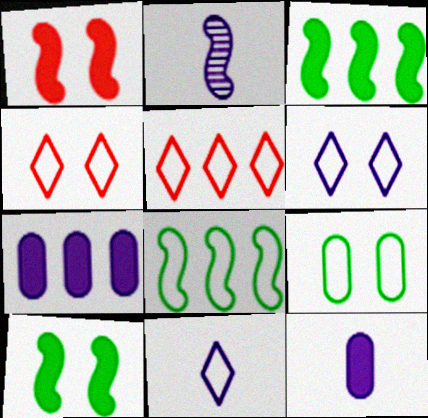[[1, 2, 8], 
[2, 6, 7], 
[2, 11, 12]]